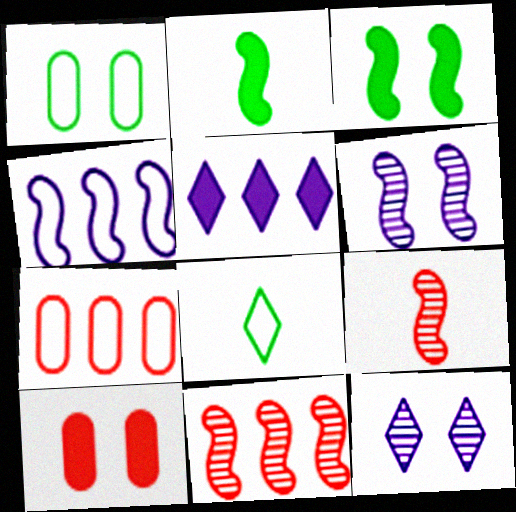[[1, 5, 9], 
[2, 5, 10], 
[2, 7, 12], 
[3, 4, 9]]